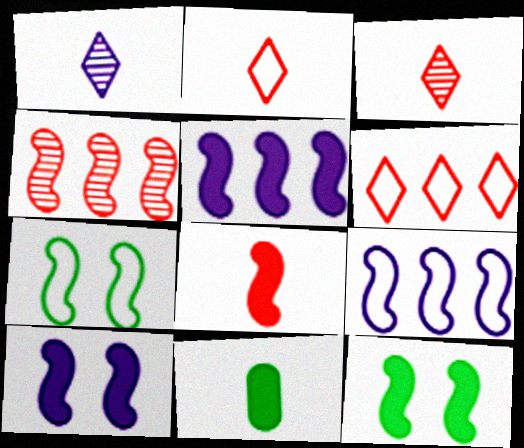[[5, 8, 12]]